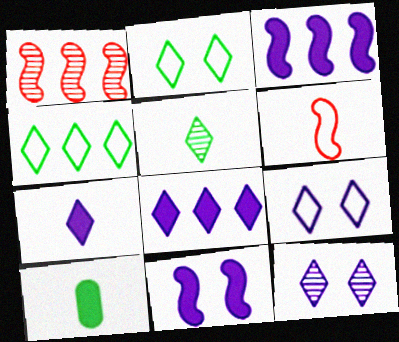[[1, 9, 10]]